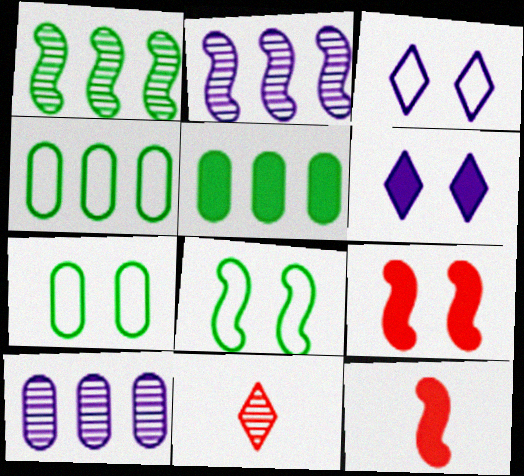[[2, 8, 12], 
[5, 6, 12]]